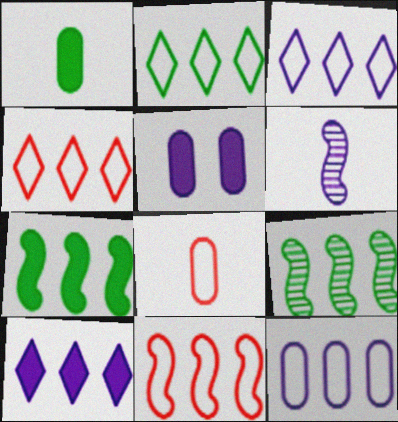[[2, 3, 4], 
[2, 11, 12], 
[3, 5, 6]]